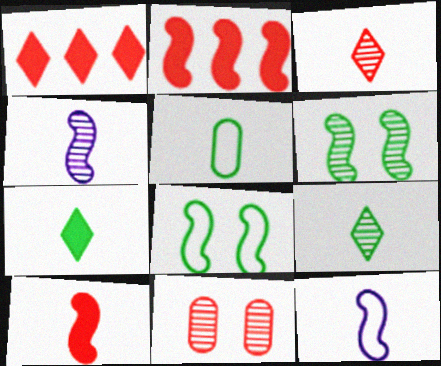[[2, 4, 8], 
[2, 6, 12]]